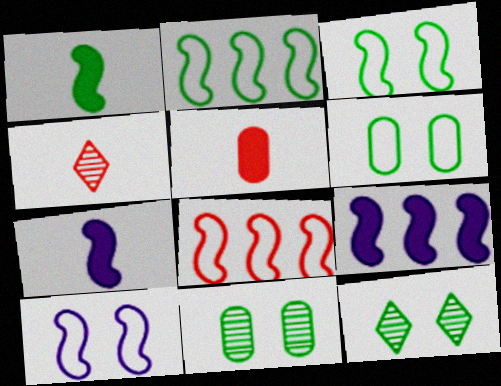[[4, 6, 9]]